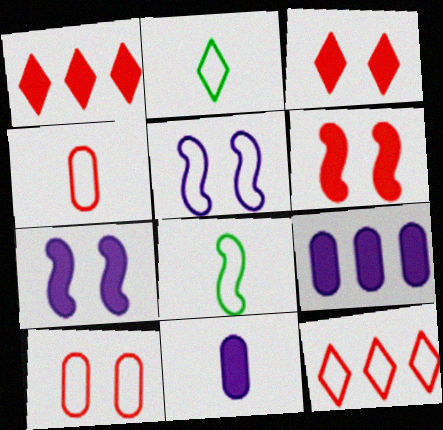[]